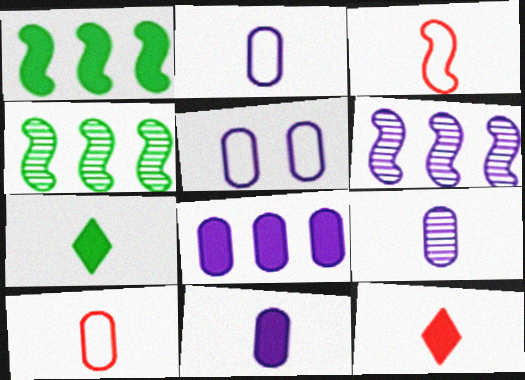[[2, 9, 11], 
[3, 7, 9], 
[4, 5, 12], 
[5, 8, 9]]